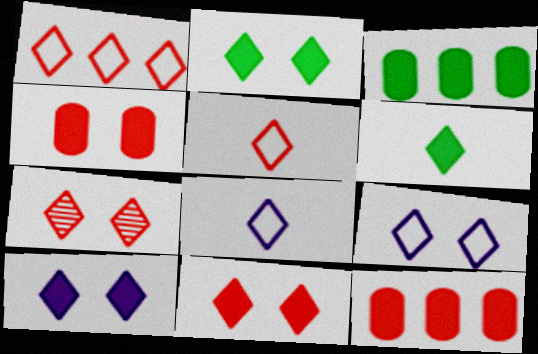[[2, 7, 9], 
[2, 10, 11]]